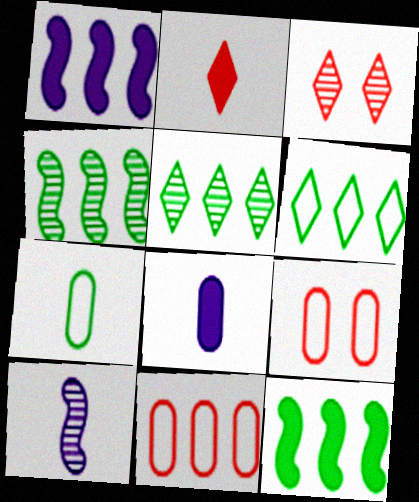[[1, 3, 7], 
[1, 5, 11], 
[2, 7, 10]]